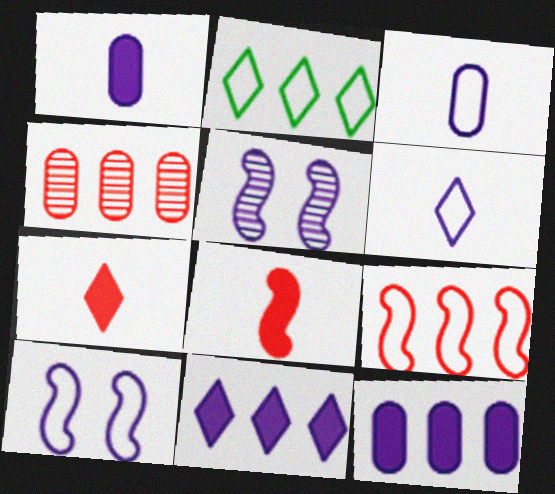[[3, 5, 11], 
[5, 6, 12]]